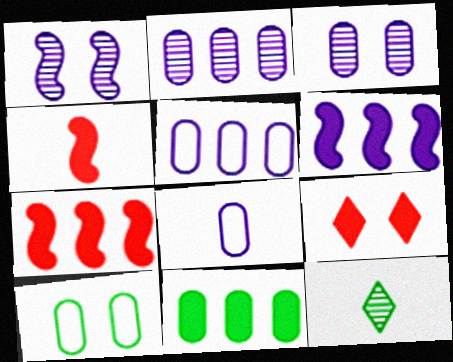[[1, 9, 10], 
[4, 8, 12]]